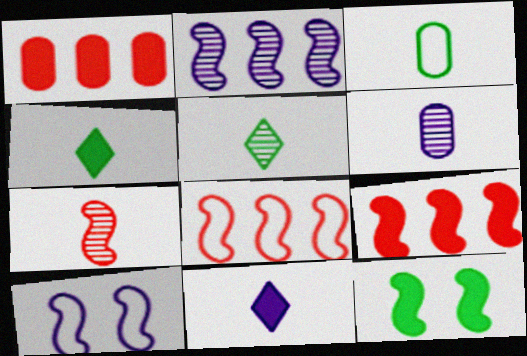[[1, 5, 10], 
[1, 11, 12], 
[3, 7, 11], 
[5, 6, 7]]